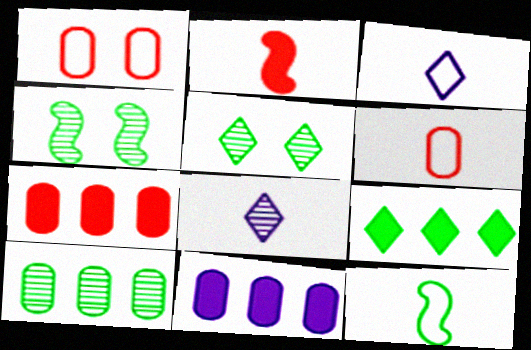[[3, 4, 7], 
[3, 6, 12]]